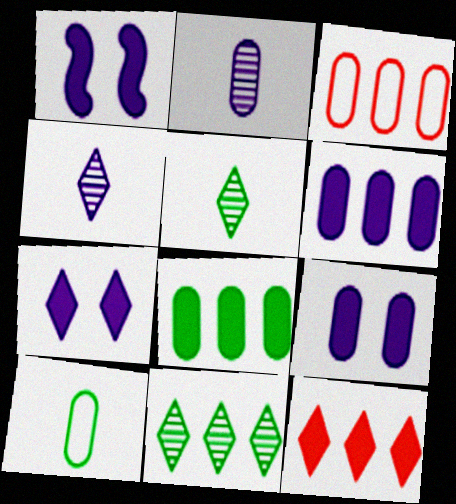[[1, 3, 5], 
[1, 7, 9]]